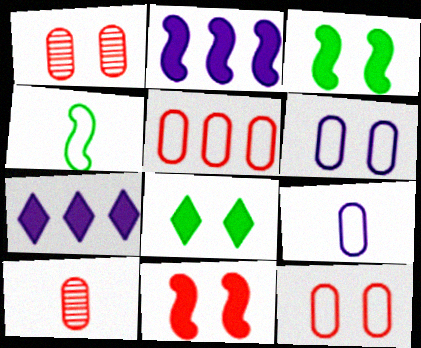[[1, 4, 7]]